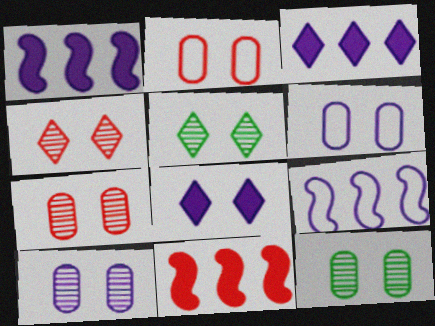[[7, 10, 12]]